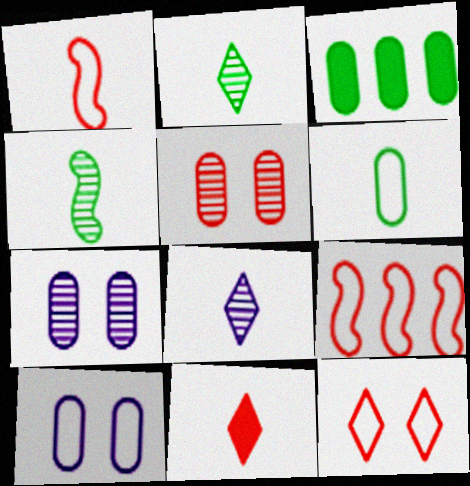[[5, 9, 11]]